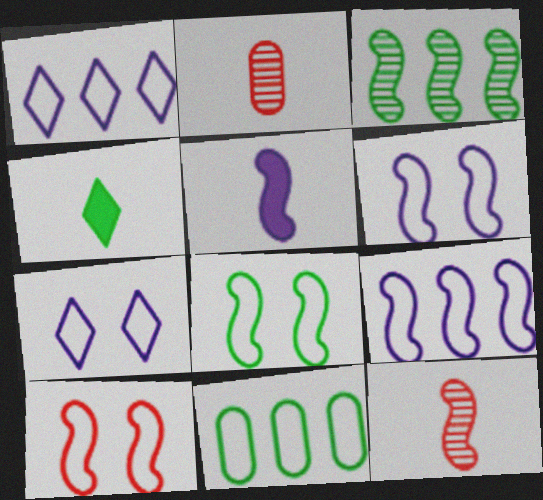[[3, 5, 10], 
[6, 8, 10]]